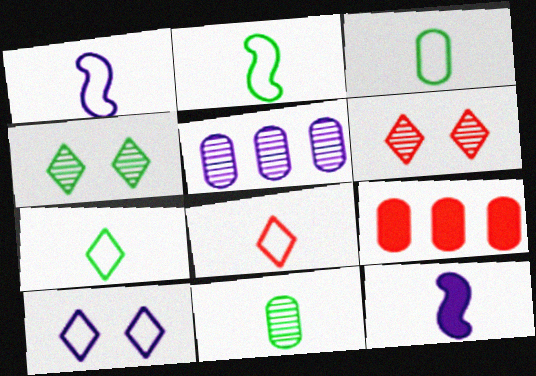[[1, 3, 8], 
[1, 4, 9], 
[2, 3, 7], 
[5, 10, 12], 
[8, 11, 12]]